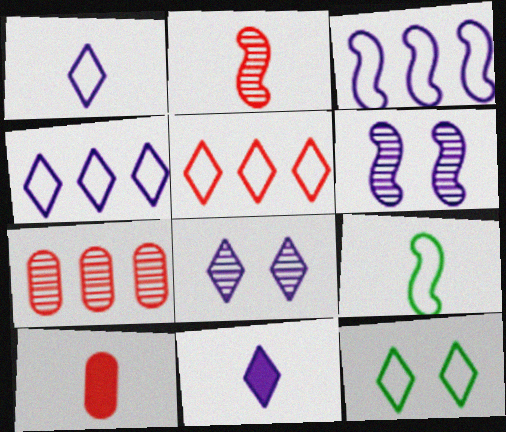[[1, 5, 12], 
[4, 8, 11]]